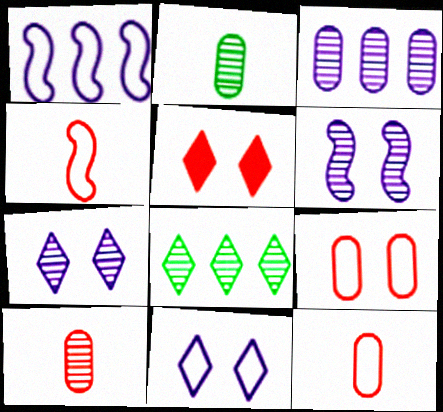[[1, 2, 5], 
[6, 8, 10]]